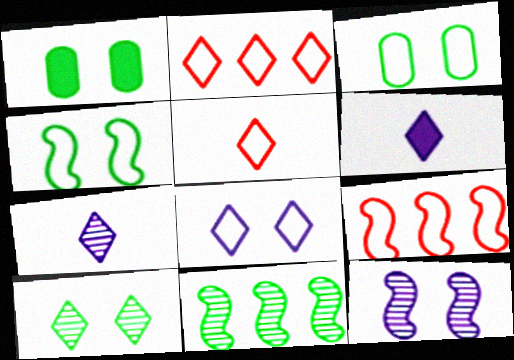[[1, 4, 10], 
[1, 7, 9], 
[2, 6, 10]]